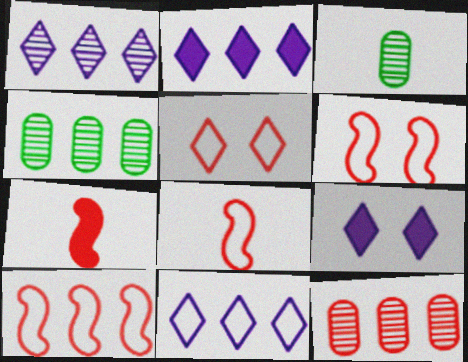[[1, 2, 11], 
[2, 3, 6], 
[2, 4, 10], 
[3, 9, 10], 
[4, 8, 9], 
[5, 7, 12], 
[6, 8, 10]]